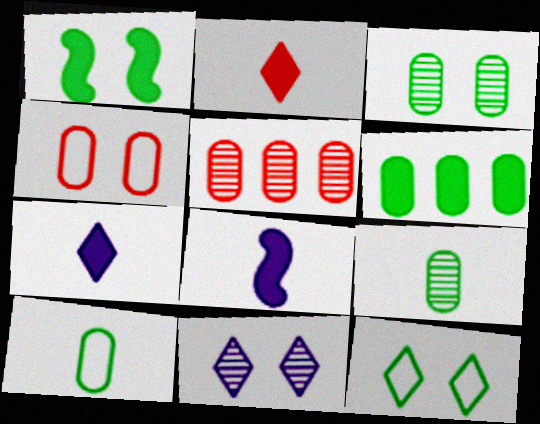[[1, 3, 12], 
[1, 4, 11], 
[3, 6, 10], 
[5, 8, 12]]